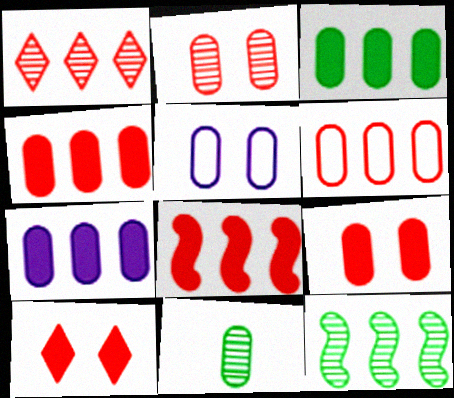[[1, 6, 8], 
[3, 4, 7], 
[4, 5, 11]]